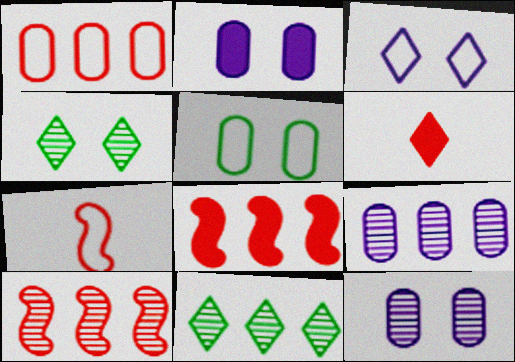[[2, 7, 11], 
[3, 6, 11], 
[9, 10, 11]]